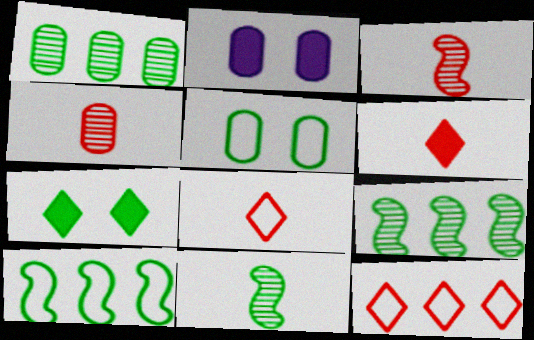[[2, 8, 9], 
[2, 11, 12]]